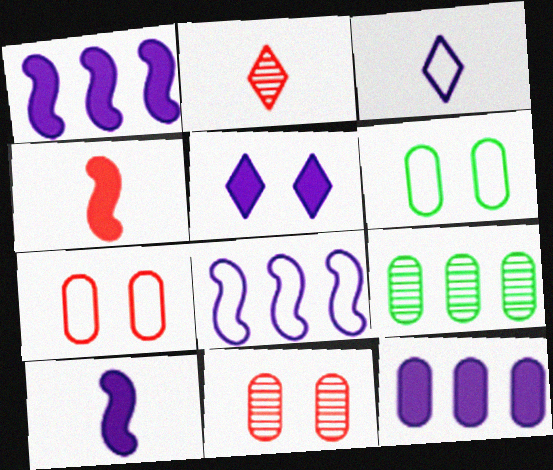[[1, 2, 6], 
[5, 10, 12]]